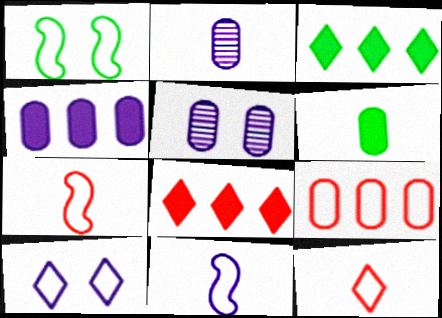[[1, 2, 8], 
[3, 5, 7], 
[5, 6, 9]]